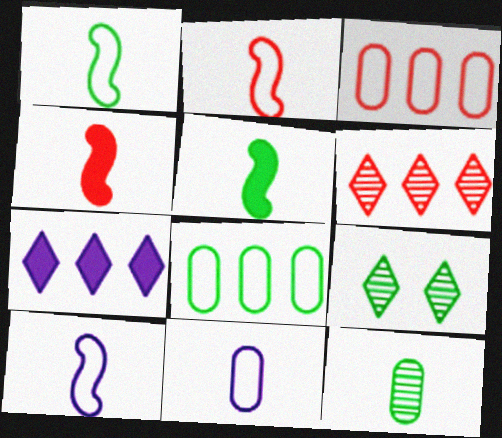[[1, 2, 10], 
[5, 8, 9]]